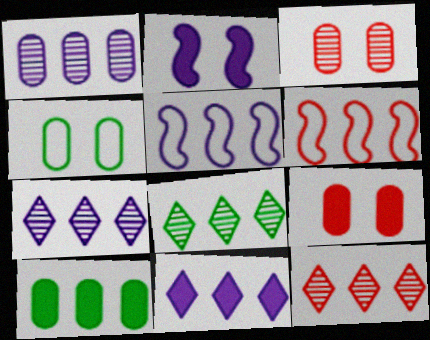[[1, 5, 11], 
[5, 10, 12], 
[6, 7, 10], 
[7, 8, 12]]